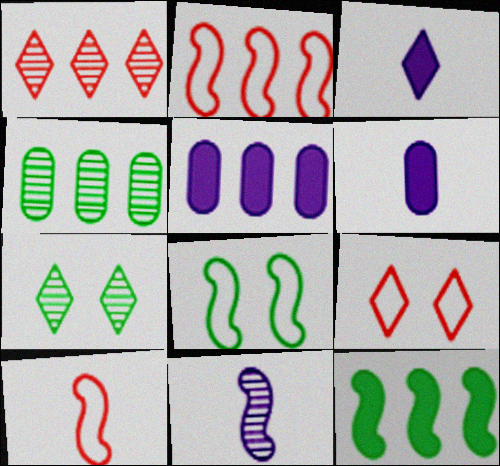[[1, 6, 8], 
[2, 6, 7], 
[5, 7, 10]]